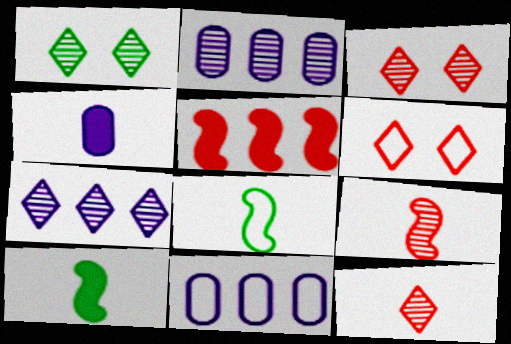[[1, 2, 9], 
[1, 7, 12], 
[2, 6, 10], 
[3, 10, 11], 
[4, 8, 12], 
[6, 8, 11]]